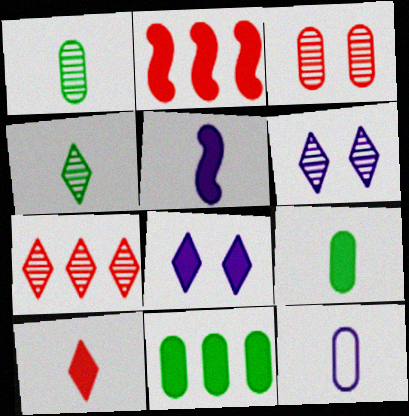[[2, 8, 9], 
[3, 11, 12], 
[4, 6, 7], 
[5, 9, 10]]